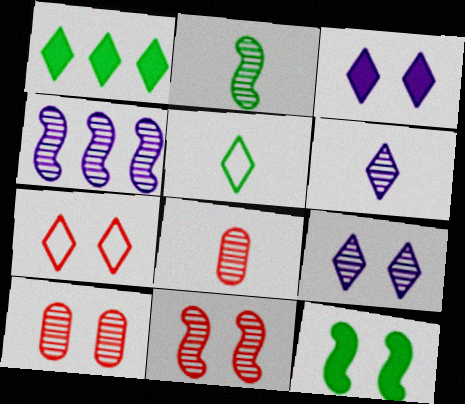[[1, 6, 7], 
[2, 4, 11], 
[2, 6, 8]]